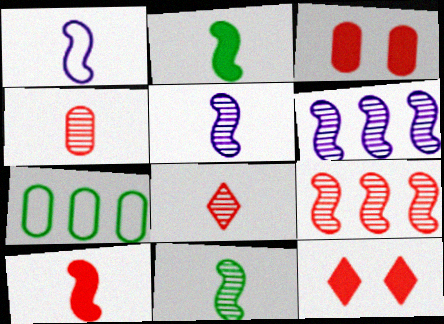[[1, 10, 11], 
[5, 7, 12]]